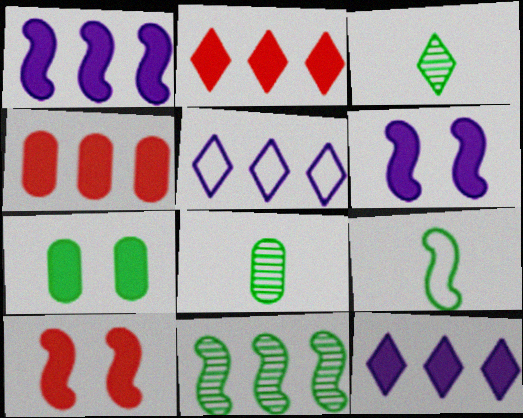[[4, 5, 11], 
[5, 8, 10]]